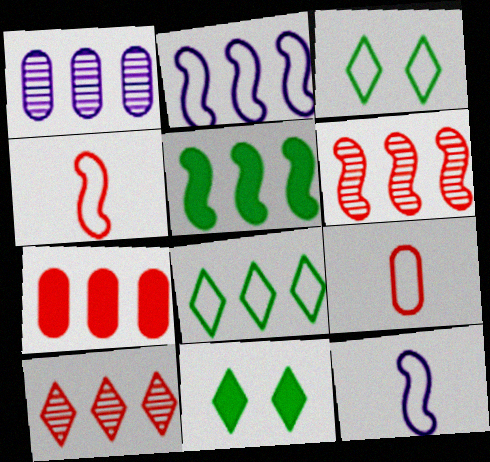[[1, 4, 11], 
[2, 3, 9], 
[2, 5, 6]]